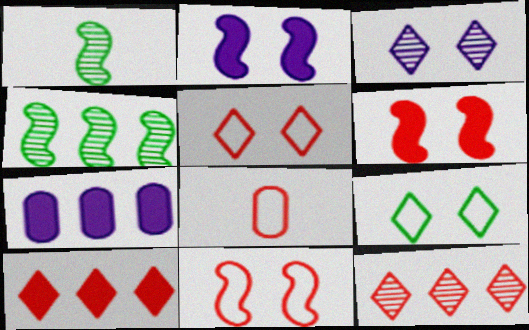[[1, 5, 7], 
[6, 8, 12]]